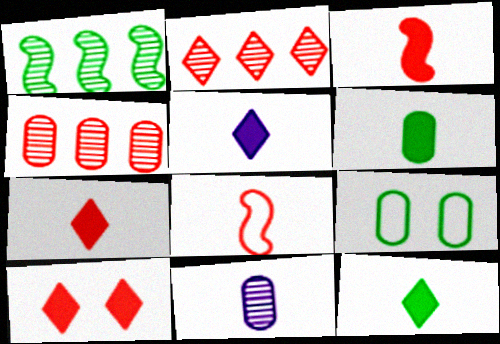[[1, 9, 12], 
[3, 5, 6], 
[4, 8, 10], 
[5, 7, 12], 
[8, 11, 12]]